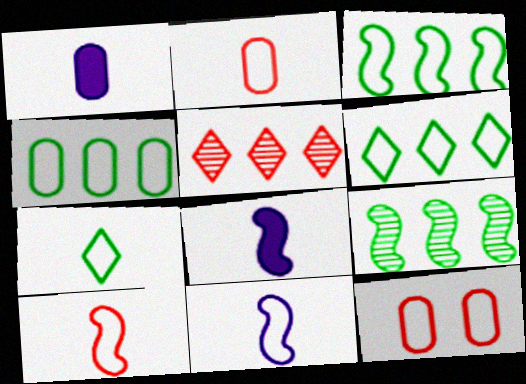[[2, 7, 11], 
[3, 4, 6], 
[6, 11, 12]]